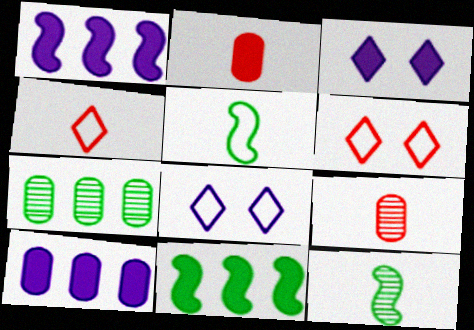[[2, 3, 11], 
[6, 10, 12], 
[8, 9, 11]]